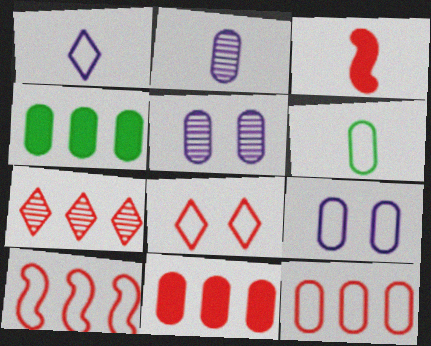[[5, 6, 11], 
[6, 9, 12], 
[7, 10, 11]]